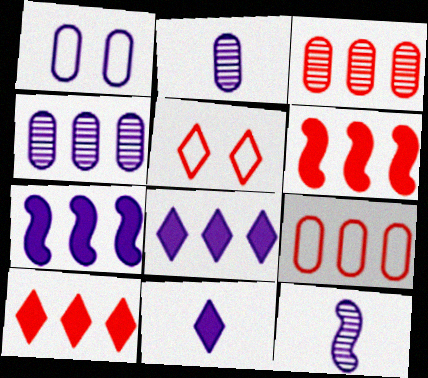[[1, 8, 12]]